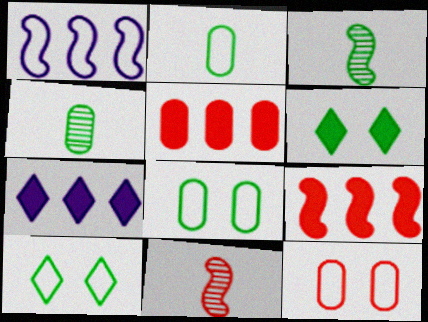[[3, 7, 12], 
[7, 8, 11]]